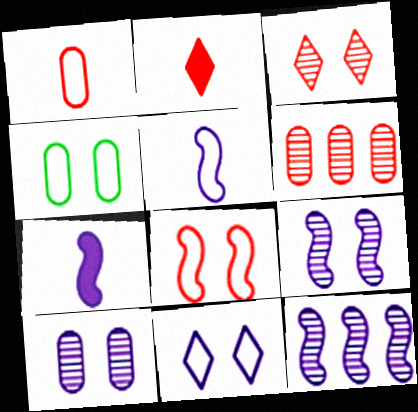[[2, 4, 12], 
[2, 6, 8], 
[4, 8, 11]]